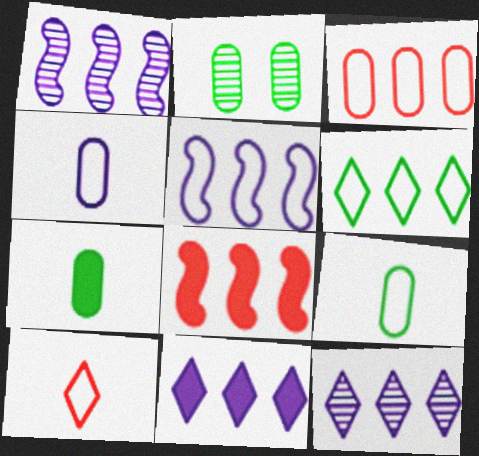[[3, 5, 6]]